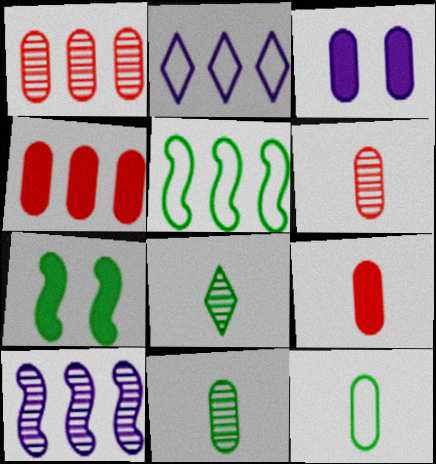[[1, 3, 12], 
[2, 6, 7]]